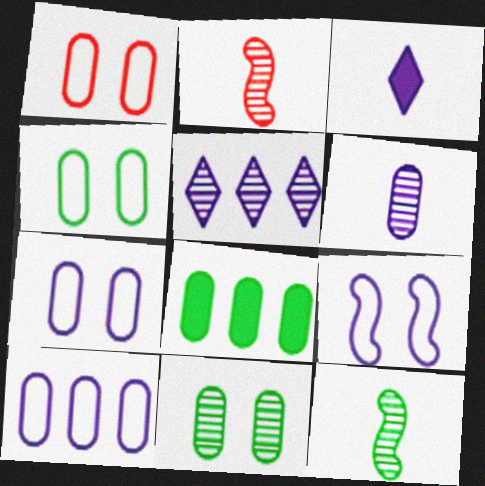[[1, 4, 7], 
[1, 6, 8], 
[2, 5, 11]]